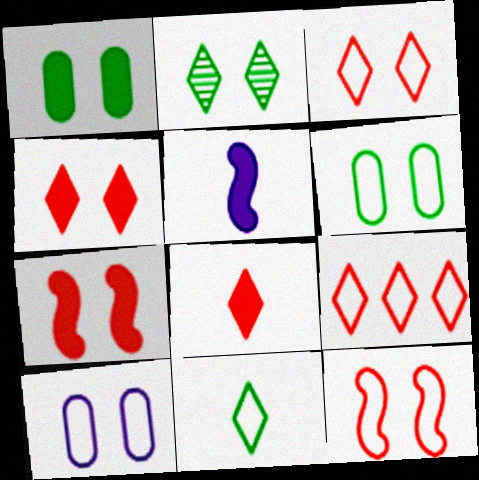[[2, 7, 10]]